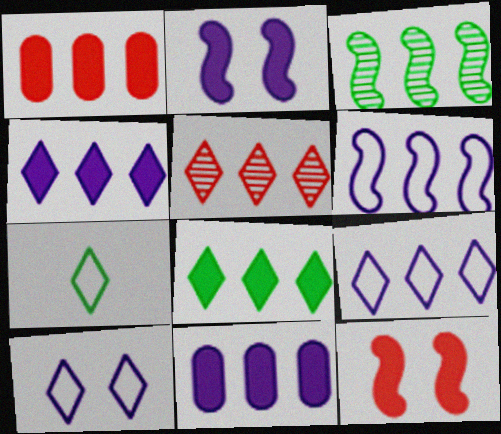[[1, 3, 9], 
[5, 8, 9]]